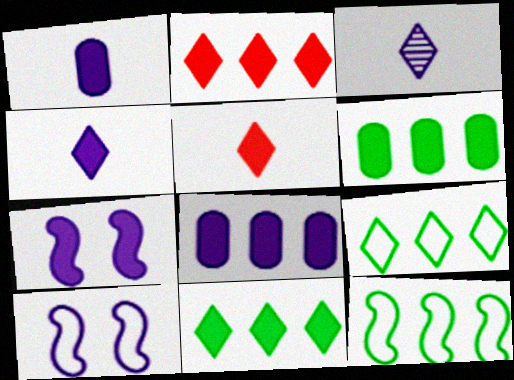[[3, 8, 10], 
[4, 7, 8], 
[5, 6, 7]]